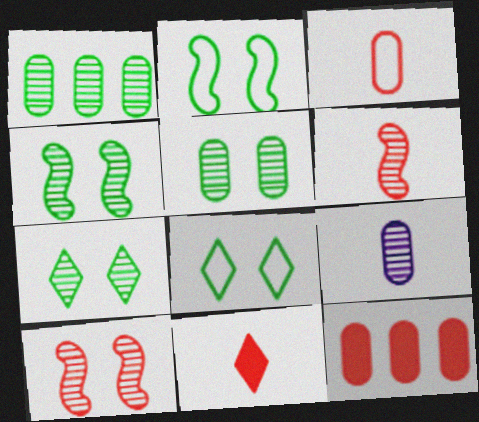[[3, 6, 11], 
[4, 5, 7]]